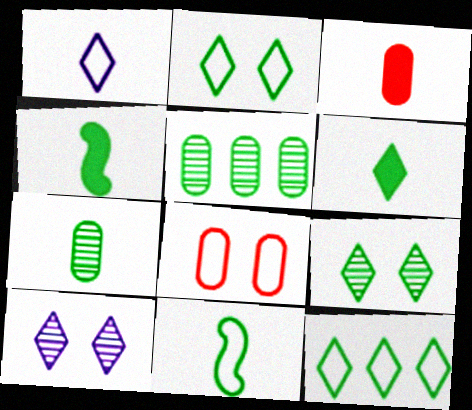[[2, 4, 5], 
[6, 7, 11], 
[6, 9, 12]]